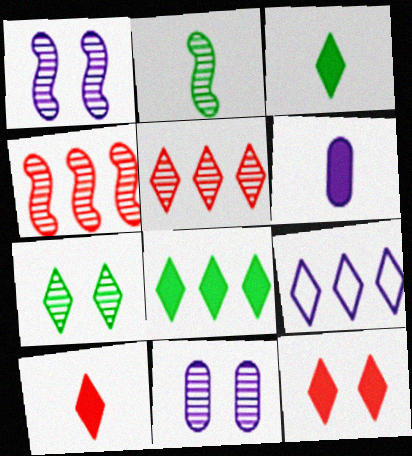[[1, 2, 4], 
[1, 6, 9], 
[2, 5, 11], 
[5, 8, 9], 
[7, 9, 10]]